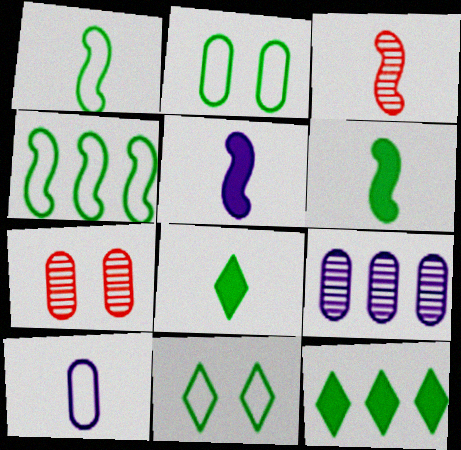[[1, 3, 5], 
[3, 8, 10]]